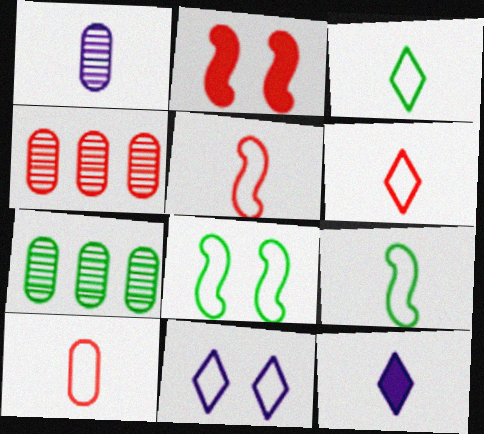[[2, 4, 6], 
[4, 8, 12], 
[5, 6, 10]]